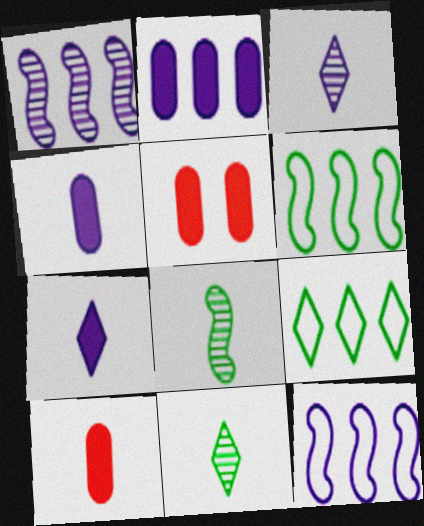[[3, 5, 6], 
[5, 11, 12]]